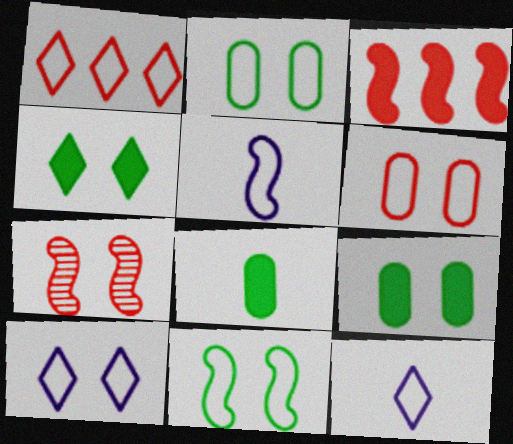[[1, 2, 5], 
[6, 10, 11], 
[7, 9, 10]]